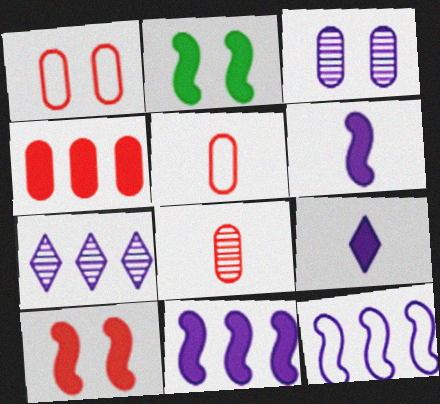[[1, 4, 8], 
[2, 4, 9], 
[2, 5, 7], 
[3, 9, 12]]